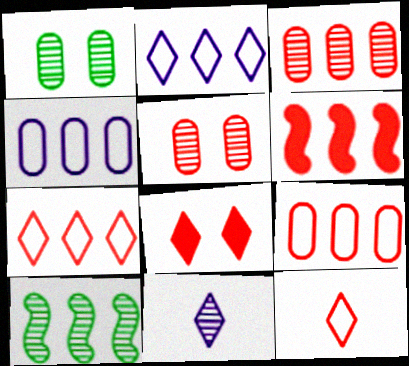[[3, 6, 7], 
[5, 6, 12], 
[5, 10, 11]]